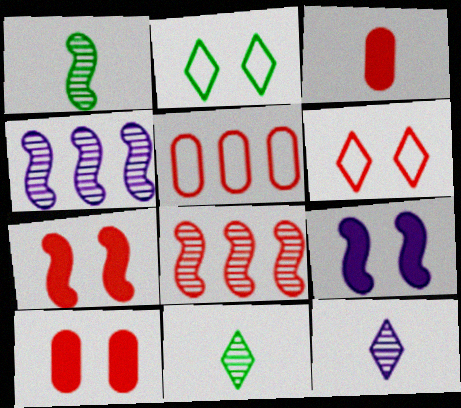[[2, 3, 4], 
[3, 6, 8], 
[5, 9, 11]]